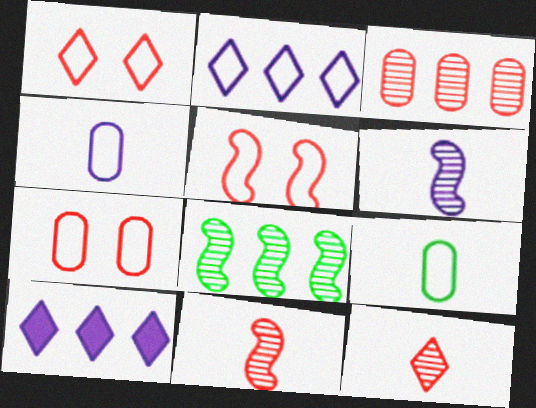[[1, 5, 7], 
[2, 5, 9]]